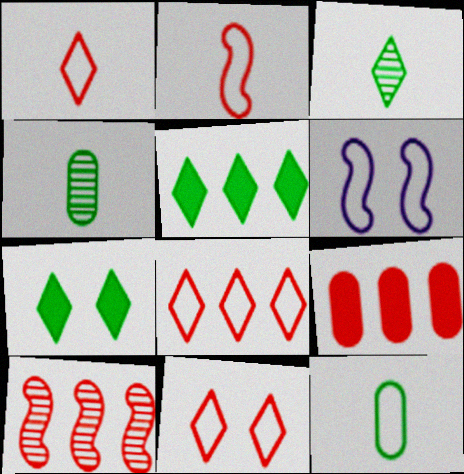[[1, 8, 11], 
[3, 6, 9], 
[6, 8, 12], 
[8, 9, 10]]